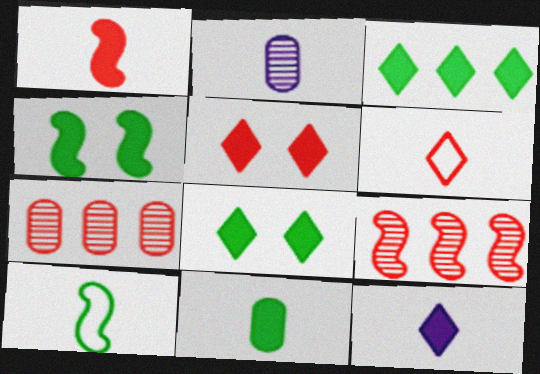[[1, 11, 12], 
[3, 4, 11], 
[3, 5, 12]]